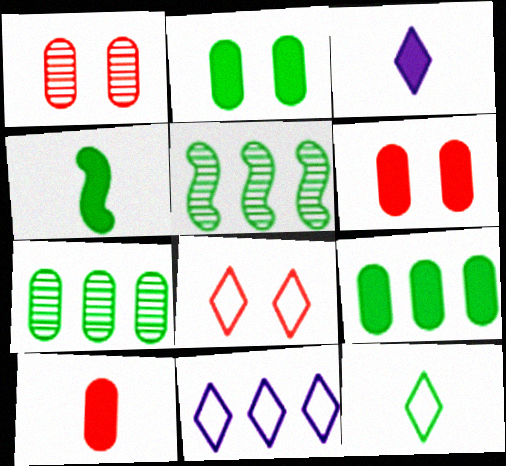[[1, 4, 11], 
[2, 5, 12], 
[3, 4, 10], 
[8, 11, 12]]